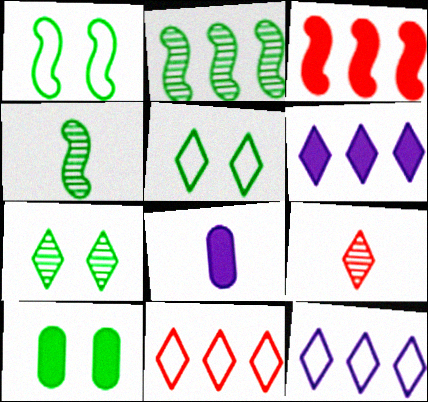[[1, 7, 10], 
[5, 6, 9]]